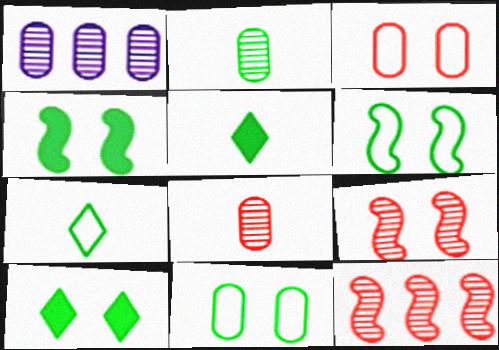[]